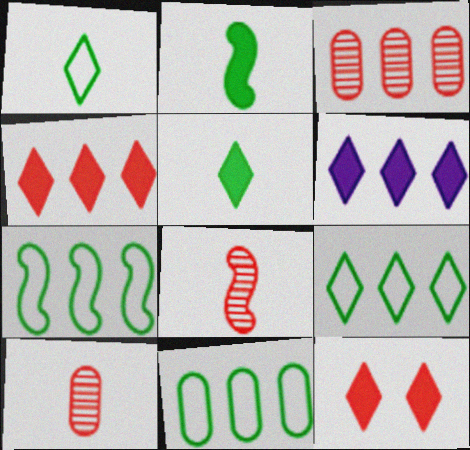[[3, 6, 7], 
[5, 6, 12], 
[7, 9, 11]]